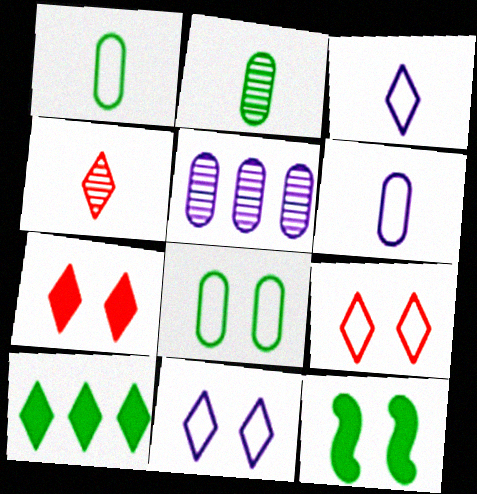[[4, 10, 11]]